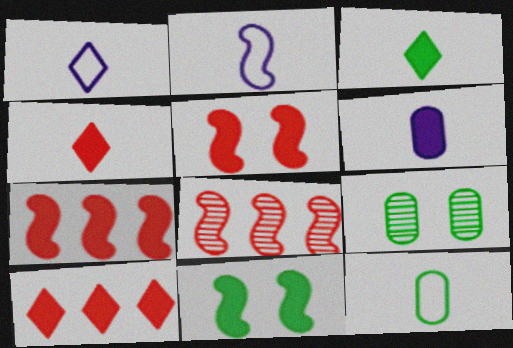[[1, 7, 9], 
[2, 8, 11], 
[2, 9, 10], 
[6, 10, 11]]